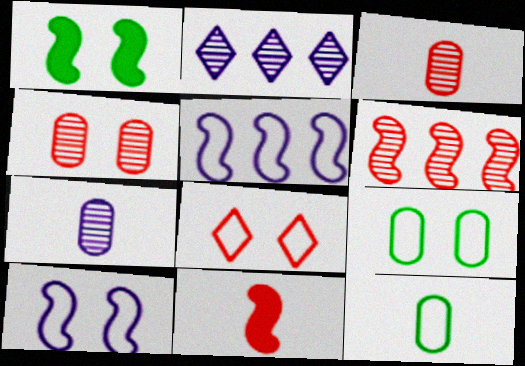[[2, 9, 11], 
[5, 8, 12], 
[8, 9, 10]]